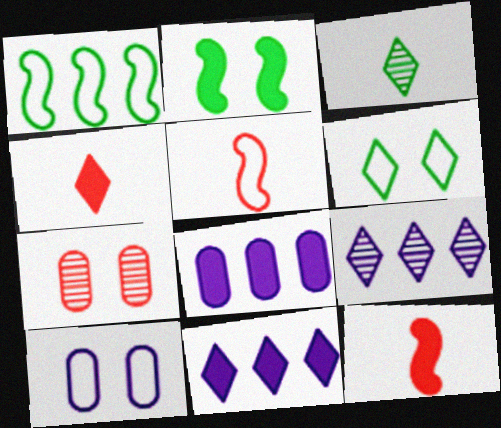[[2, 4, 8], 
[4, 6, 9]]